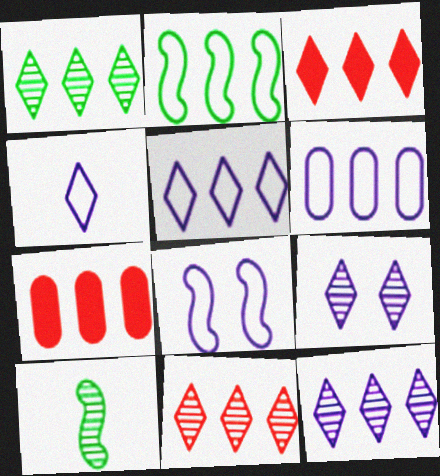[[1, 3, 5], 
[1, 11, 12], 
[2, 7, 12], 
[4, 6, 8]]